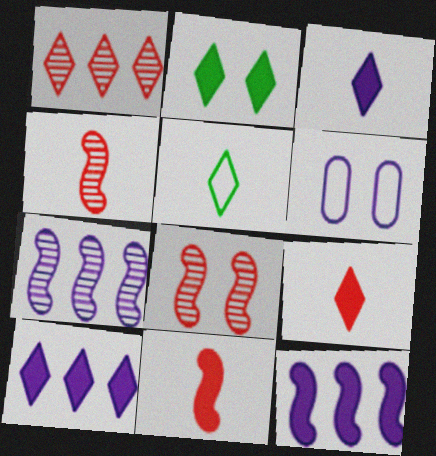[[2, 6, 8], 
[2, 9, 10], 
[3, 6, 7]]